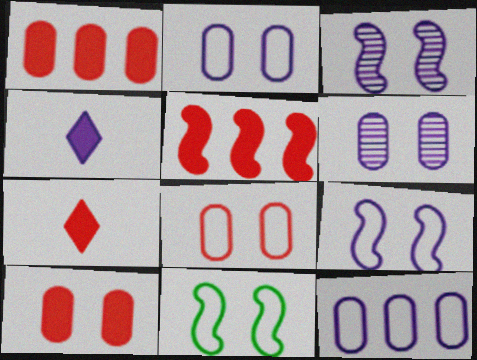[[3, 4, 12], 
[5, 7, 10]]